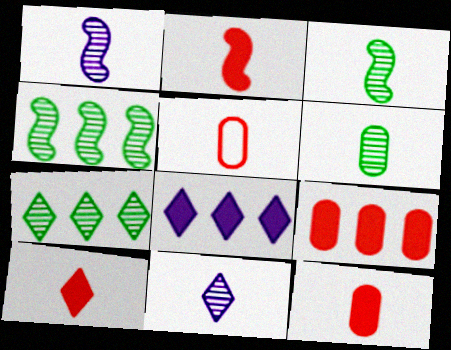[[2, 10, 12]]